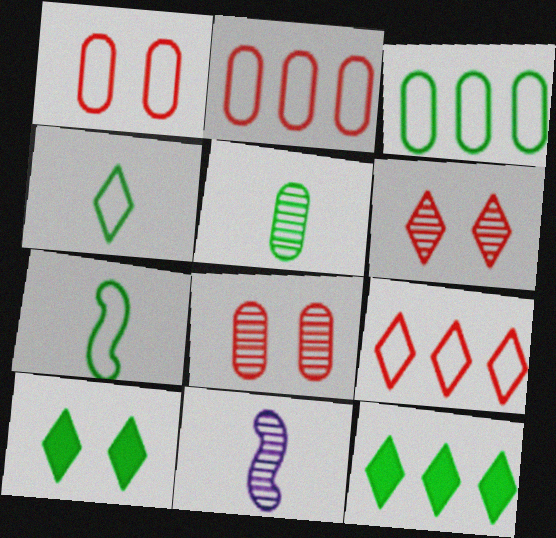[[1, 11, 12], 
[2, 10, 11]]